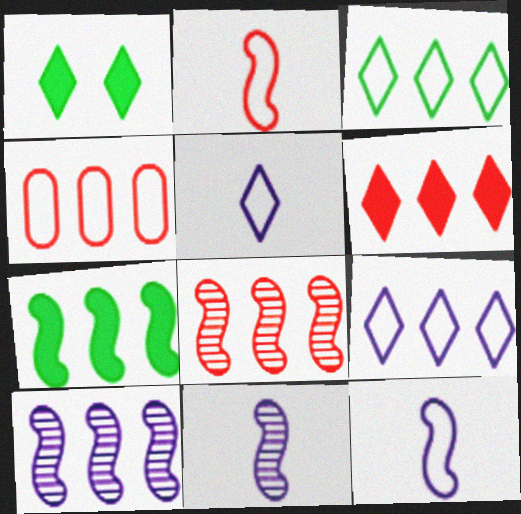[[1, 4, 11], 
[4, 6, 8]]